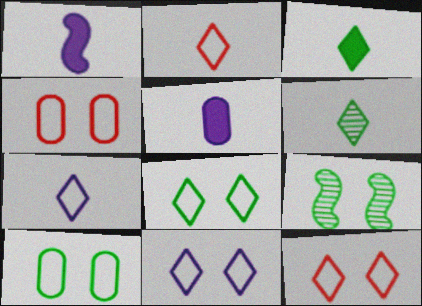[[8, 11, 12]]